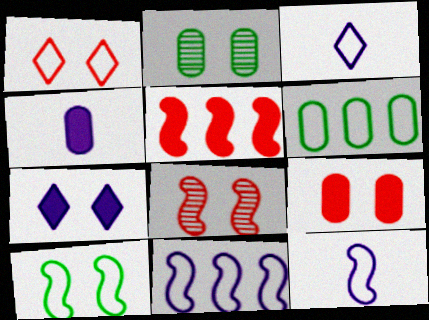[[1, 6, 12], 
[1, 8, 9], 
[2, 3, 5]]